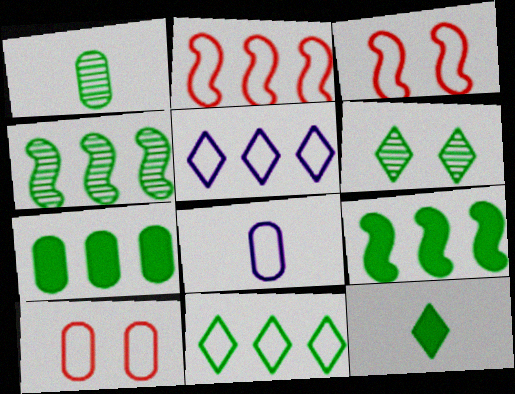[[1, 4, 6], 
[3, 8, 11], 
[4, 7, 11], 
[6, 11, 12]]